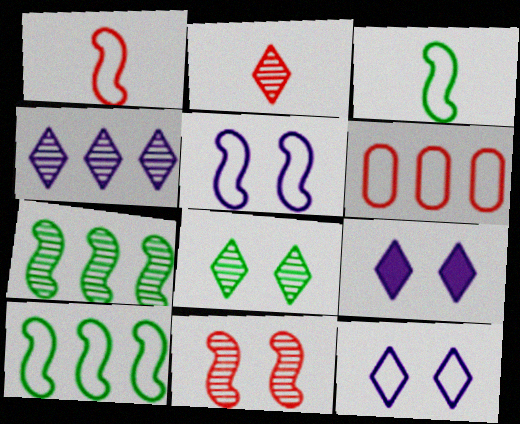[[1, 5, 10], 
[2, 4, 8], 
[3, 6, 12]]